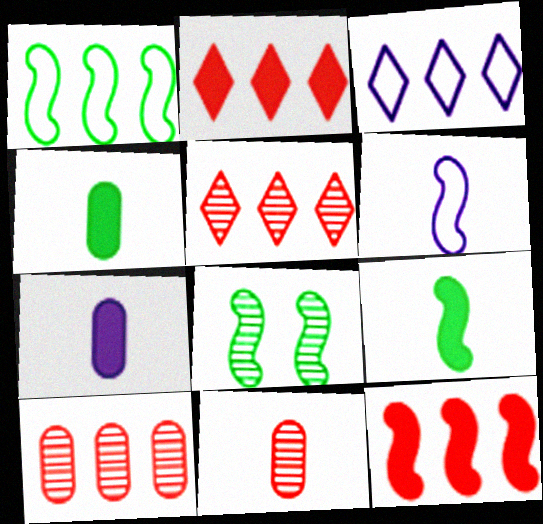[[1, 8, 9], 
[6, 8, 12]]